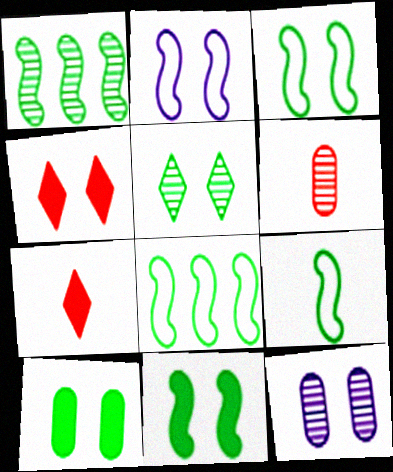[[1, 9, 11], 
[3, 4, 12], 
[3, 5, 10], 
[3, 8, 9], 
[7, 8, 12]]